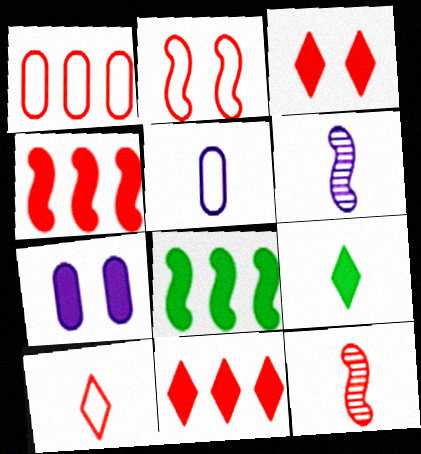[[1, 2, 10], 
[1, 3, 12], 
[2, 4, 12], 
[2, 6, 8], 
[4, 7, 9], 
[5, 9, 12]]